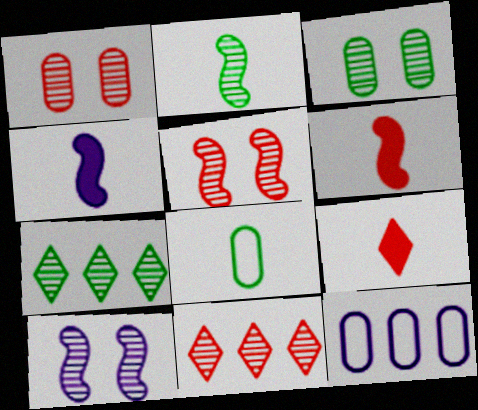[[2, 3, 7]]